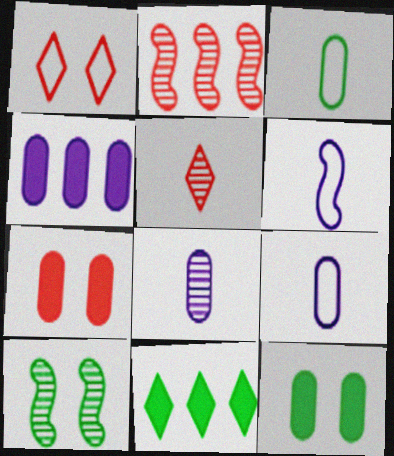[[3, 10, 11]]